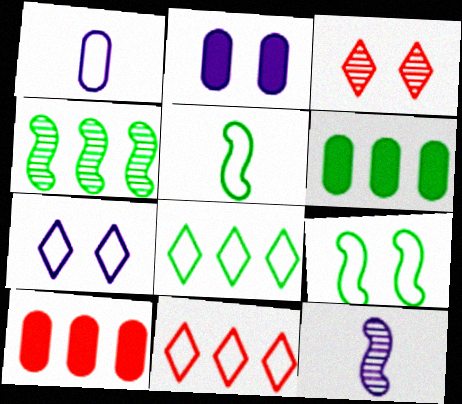[[1, 9, 11], 
[2, 3, 9], 
[4, 6, 8]]